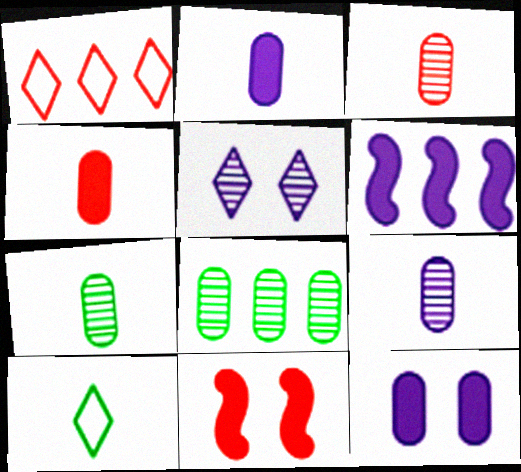[[1, 3, 11], 
[1, 6, 8], 
[3, 7, 9]]